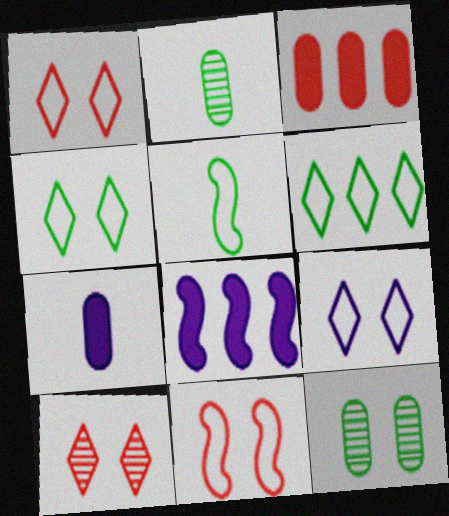[[1, 2, 8], 
[1, 4, 9]]